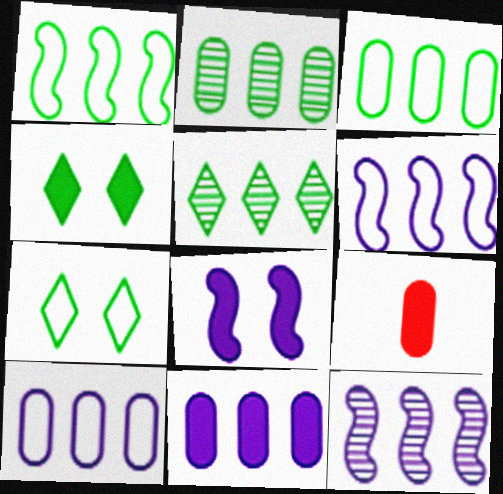[[7, 9, 12]]